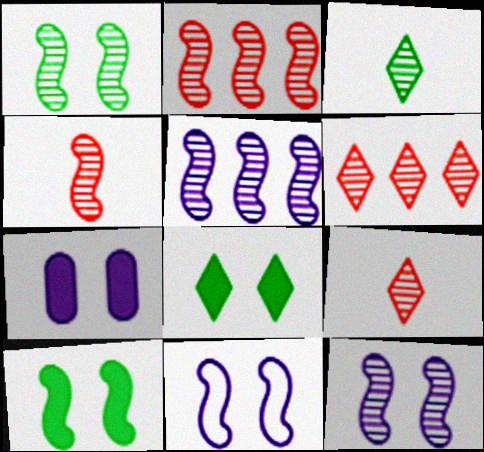[[1, 4, 5]]